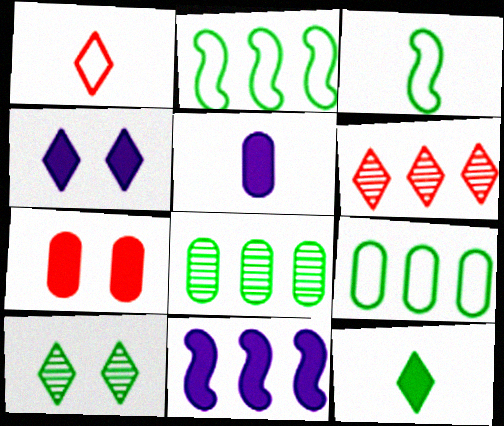[[4, 5, 11], 
[6, 9, 11], 
[7, 11, 12]]